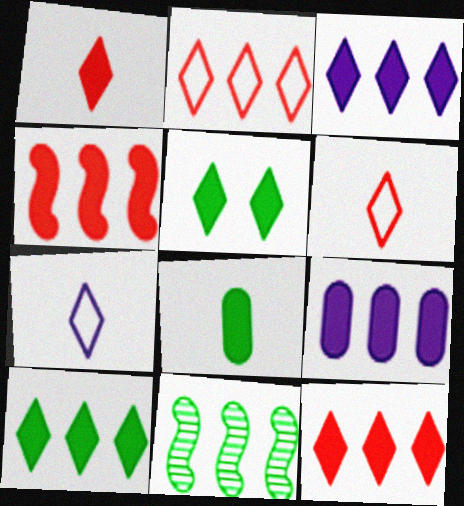[[1, 3, 5], 
[2, 9, 11], 
[3, 10, 12], 
[4, 9, 10]]